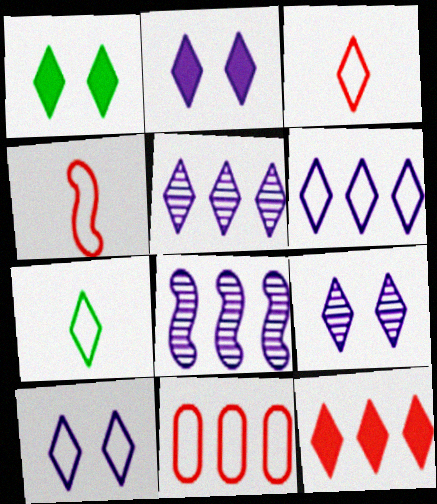[[1, 3, 5], 
[2, 9, 10], 
[7, 9, 12]]